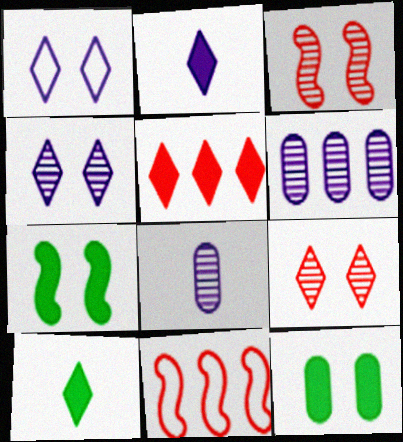[[1, 3, 12]]